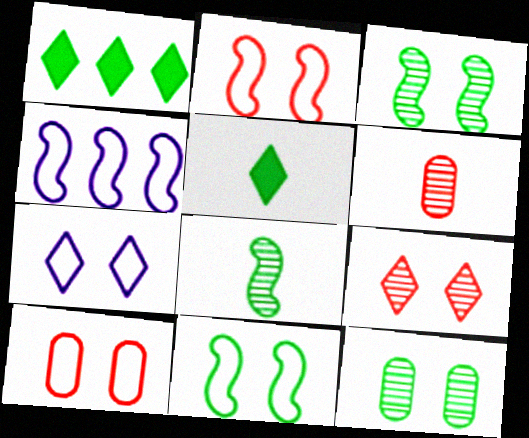[[7, 10, 11]]